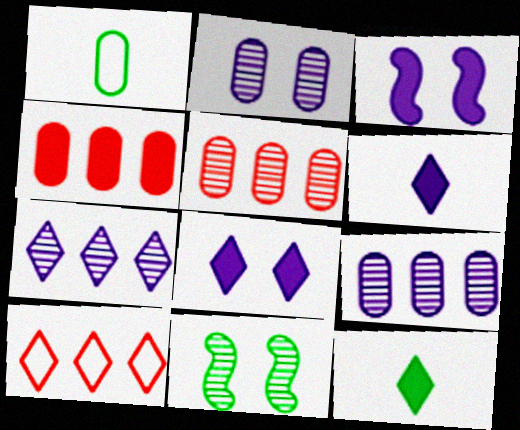[[1, 2, 4], 
[3, 4, 12]]